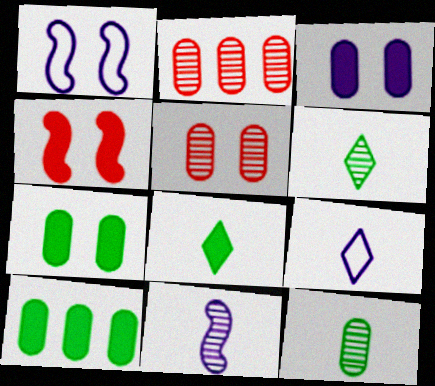[[1, 2, 8]]